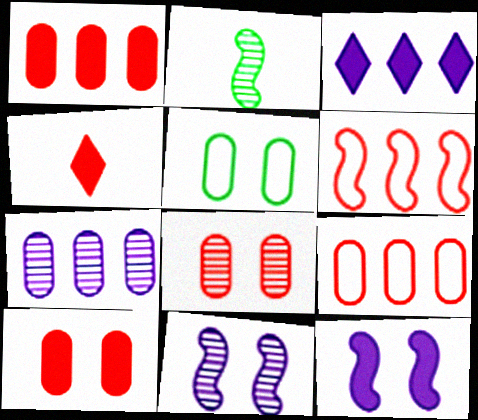[[2, 6, 12], 
[4, 6, 8]]